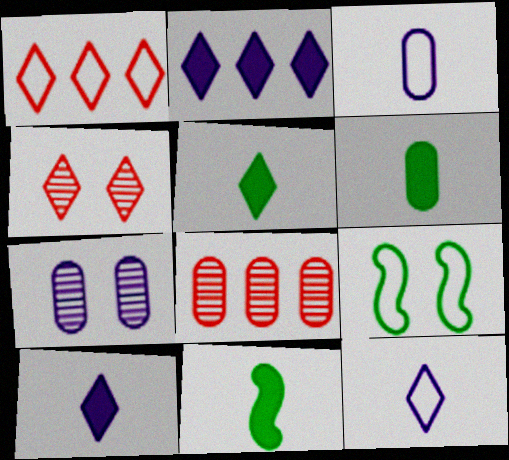[[1, 3, 9], 
[1, 7, 11], 
[5, 6, 11], 
[8, 9, 10]]